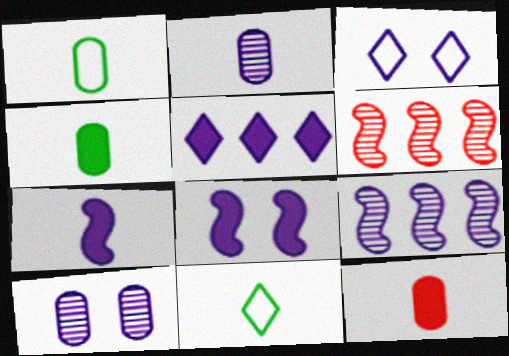[[1, 2, 12], 
[3, 4, 6], 
[3, 8, 10]]